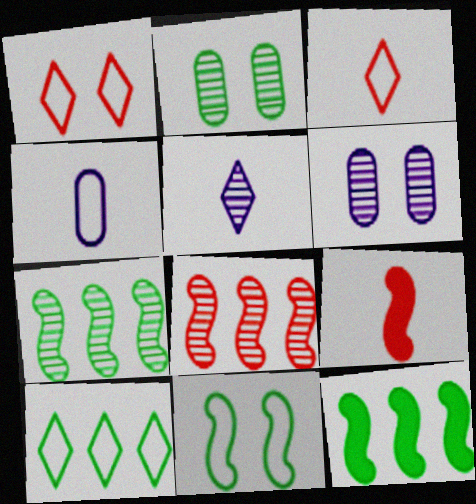[[2, 5, 8], 
[3, 6, 12], 
[6, 9, 10]]